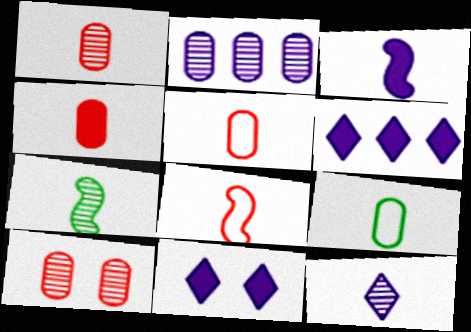[[1, 4, 5], 
[1, 7, 12], 
[3, 7, 8]]